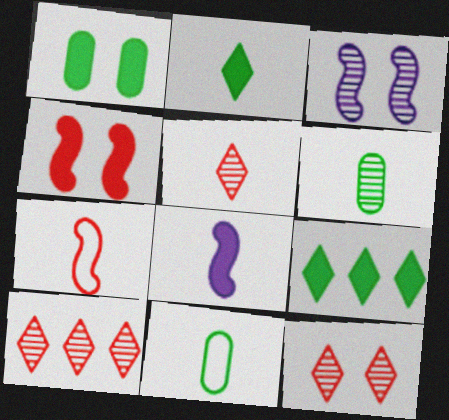[[3, 6, 10], 
[5, 8, 11], 
[5, 10, 12]]